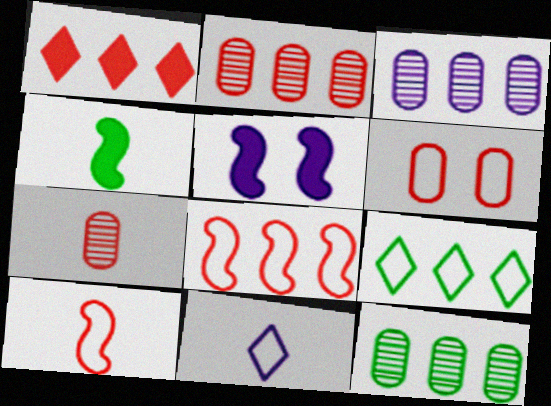[[1, 2, 8], 
[2, 3, 12], 
[3, 5, 11], 
[4, 7, 11], 
[5, 7, 9]]